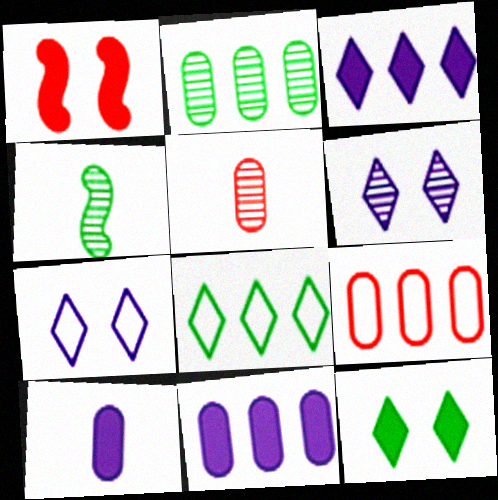[[2, 9, 11]]